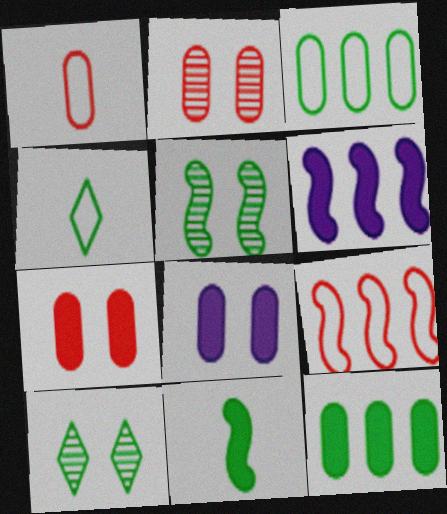[[1, 6, 10], 
[2, 4, 6], 
[3, 10, 11], 
[4, 5, 12]]